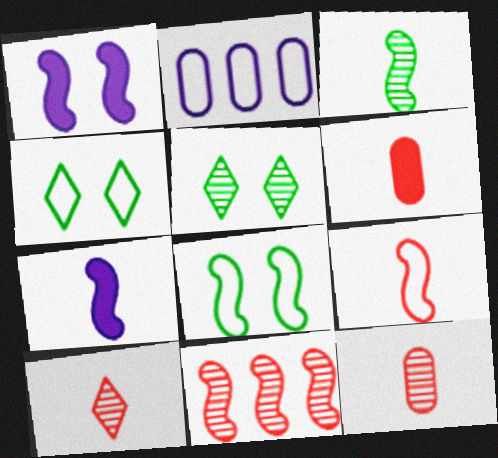[[2, 4, 9], 
[3, 7, 9], 
[6, 9, 10], 
[7, 8, 11]]